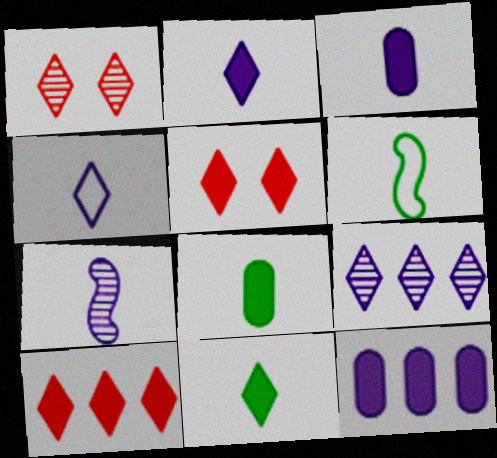[[1, 6, 12], 
[3, 4, 7]]